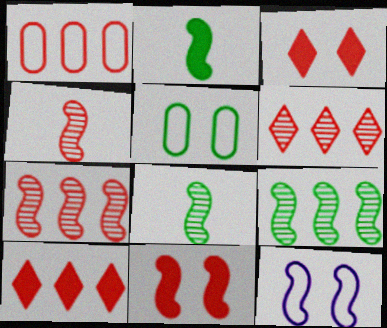[[1, 3, 4], 
[1, 7, 10], 
[2, 7, 12]]